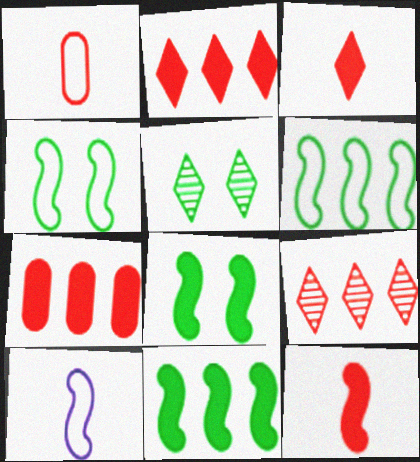[[5, 7, 10]]